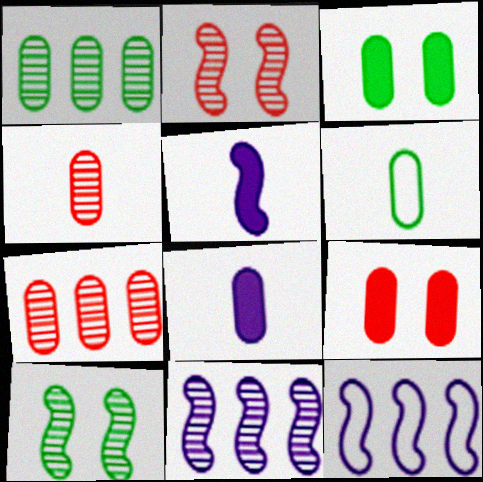[[1, 3, 6], 
[4, 6, 8]]